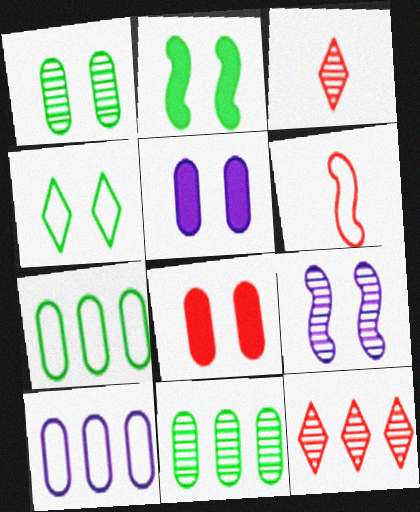[[1, 2, 4], 
[2, 3, 10], 
[3, 9, 11], 
[4, 6, 10], 
[4, 8, 9], 
[6, 8, 12]]